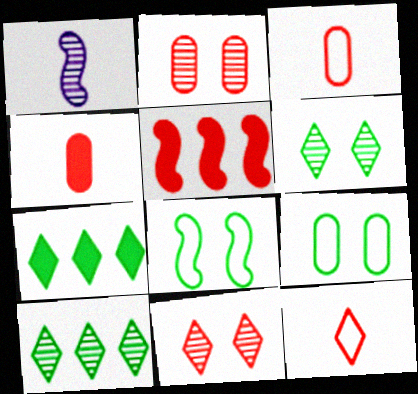[[1, 2, 10], 
[1, 5, 8], 
[2, 5, 12], 
[3, 5, 11]]